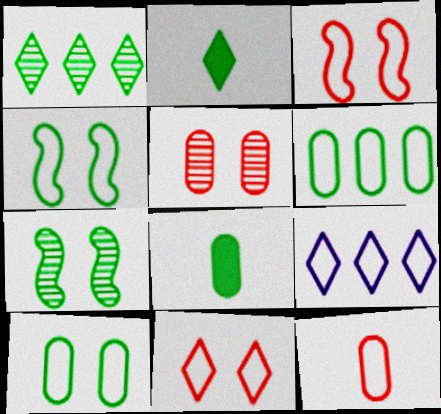[[1, 4, 8], 
[2, 6, 7], 
[4, 9, 12]]